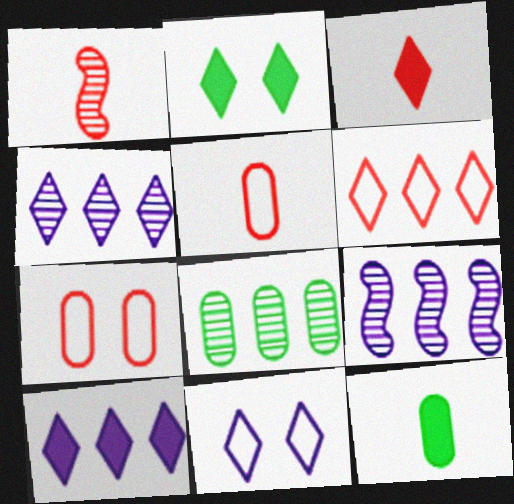[[1, 3, 5], 
[2, 3, 10], 
[2, 5, 9]]